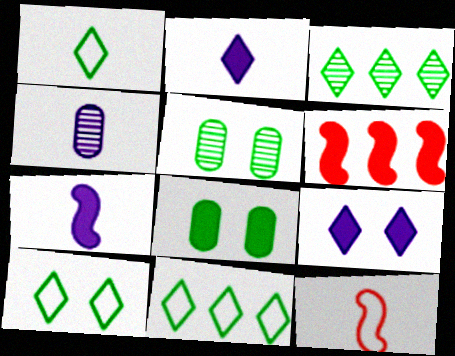[[1, 10, 11], 
[2, 6, 8], 
[4, 6, 10]]